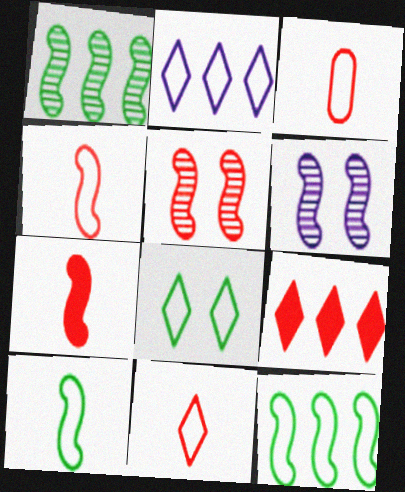[[2, 8, 11], 
[3, 4, 11], 
[3, 5, 9], 
[6, 7, 12]]